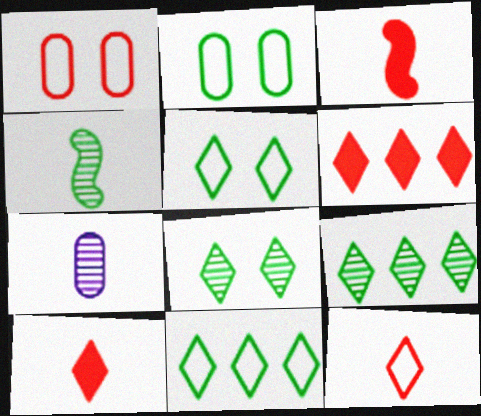[]